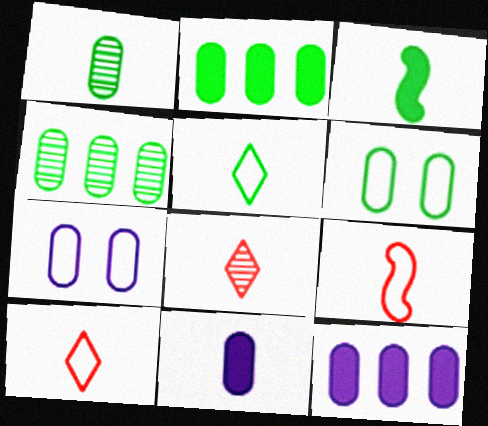[[1, 2, 6], 
[1, 3, 5]]